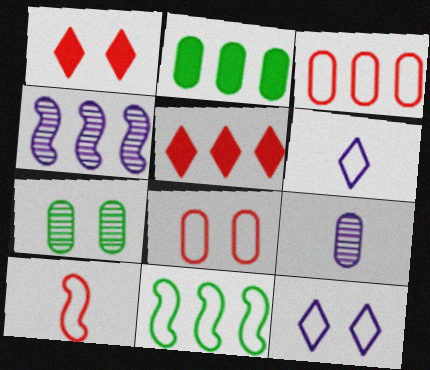[[1, 9, 11], 
[2, 8, 9], 
[6, 8, 11]]